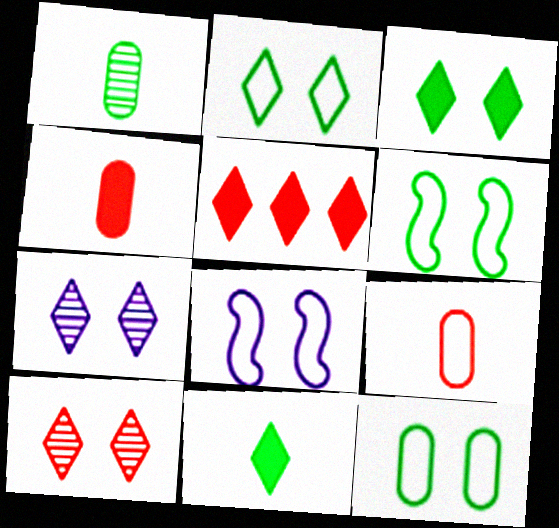[[1, 5, 8], 
[2, 6, 12]]